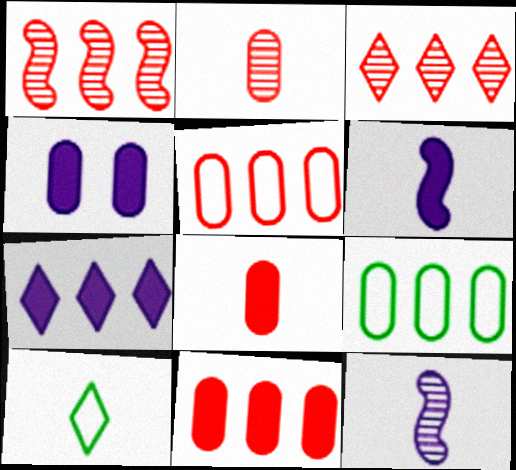[[1, 4, 10], 
[1, 7, 9], 
[2, 4, 9], 
[2, 6, 10], 
[4, 6, 7], 
[8, 10, 12]]